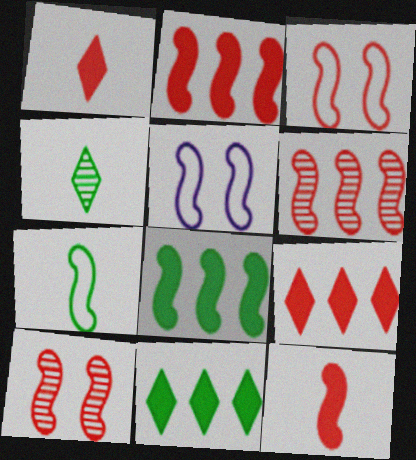[[3, 6, 12]]